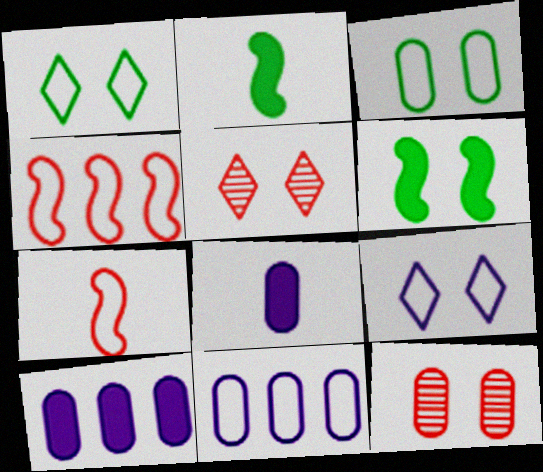[[1, 7, 11], 
[2, 5, 11], 
[6, 9, 12]]